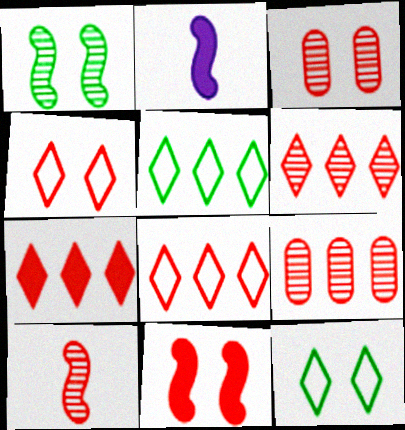[[2, 3, 5], 
[2, 9, 12], 
[3, 4, 11], 
[3, 6, 10], 
[6, 7, 8]]